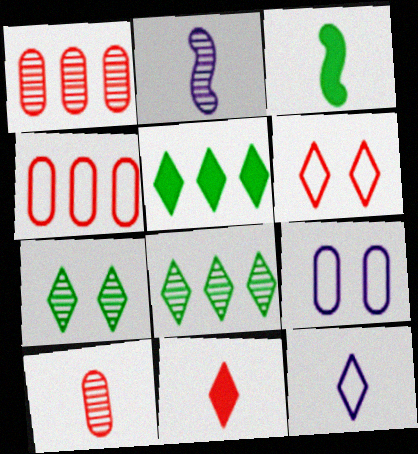[[1, 2, 7], 
[3, 10, 12]]